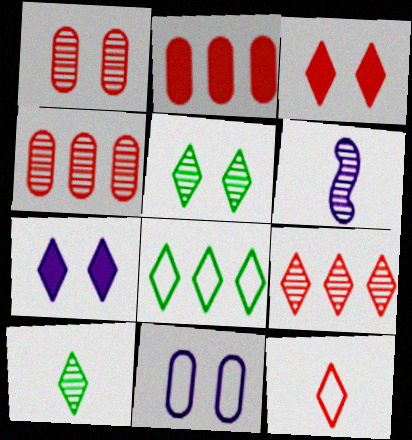[[3, 9, 12], 
[4, 5, 6]]